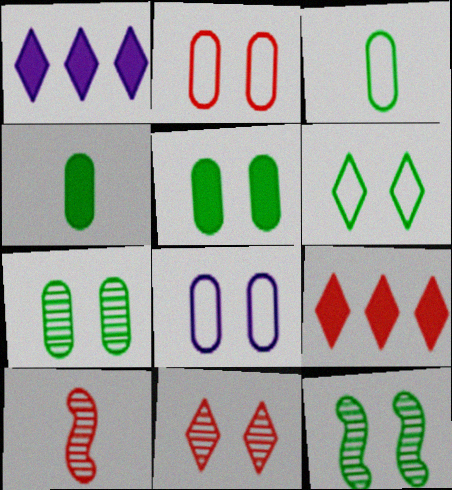[[2, 9, 10], 
[5, 6, 12]]